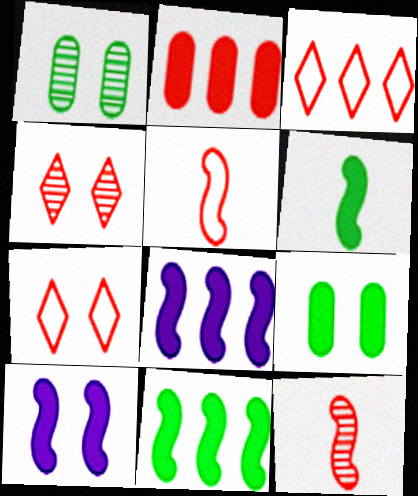[[1, 7, 10], 
[2, 4, 5], 
[2, 7, 12]]